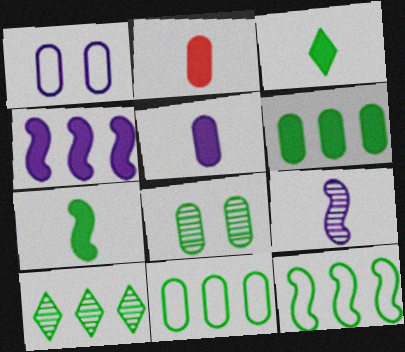[[3, 8, 12], 
[6, 10, 12]]